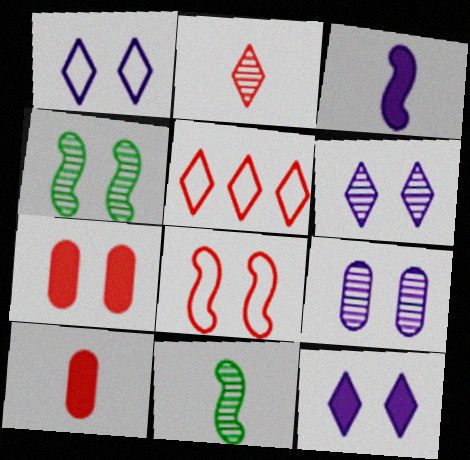[[1, 4, 7], 
[1, 6, 12]]